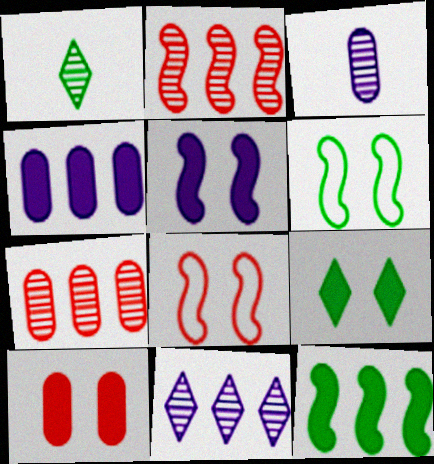[[1, 4, 8], 
[5, 9, 10]]